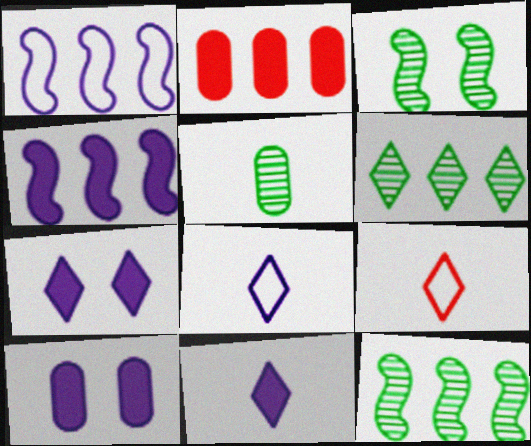[[1, 2, 6], 
[2, 3, 8], 
[3, 5, 6], 
[4, 10, 11], 
[6, 7, 9], 
[9, 10, 12]]